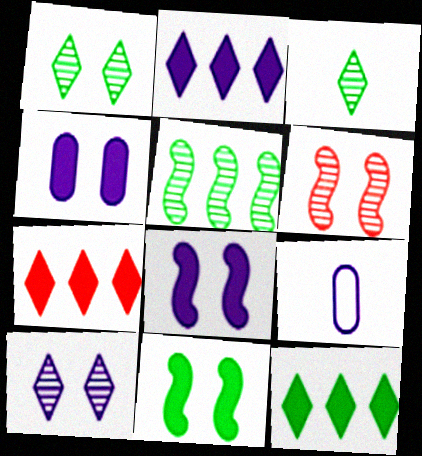[[2, 7, 12], 
[6, 9, 12]]